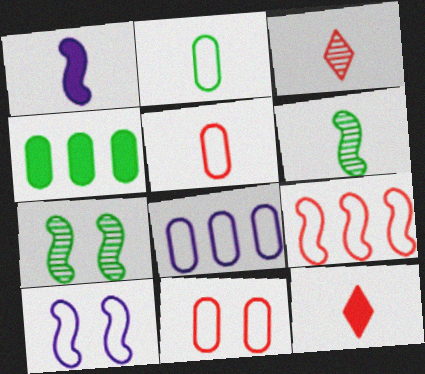[[1, 2, 3], 
[1, 7, 9], 
[2, 8, 11], 
[3, 4, 10], 
[7, 8, 12]]